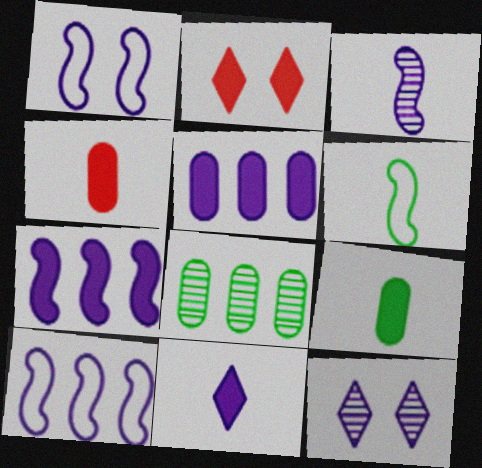[[1, 3, 7], 
[2, 7, 9]]